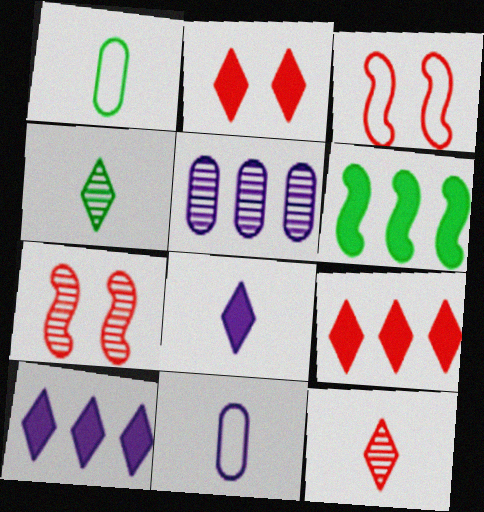[[1, 7, 10], 
[4, 5, 7]]